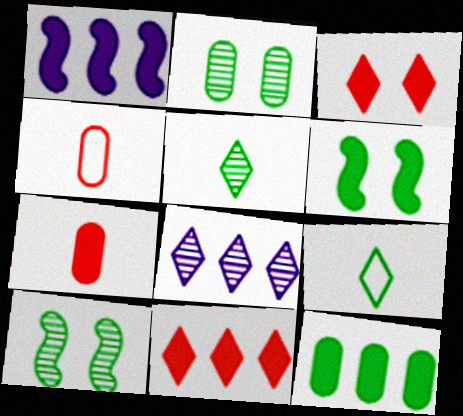[[1, 11, 12], 
[3, 8, 9], 
[4, 6, 8], 
[9, 10, 12]]